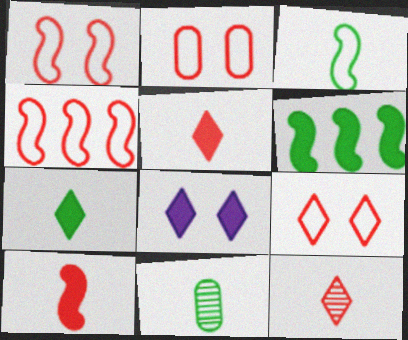[[1, 2, 9], 
[3, 7, 11], 
[4, 8, 11]]